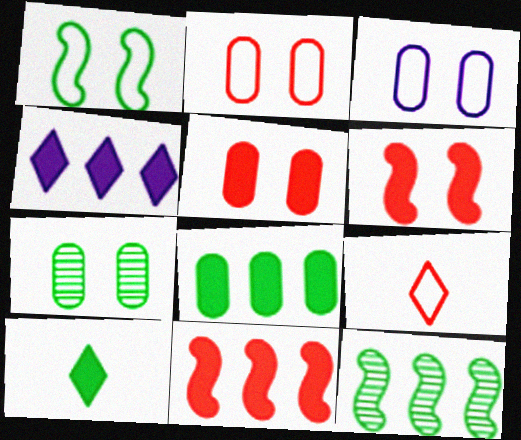[[3, 5, 7], 
[4, 8, 11]]